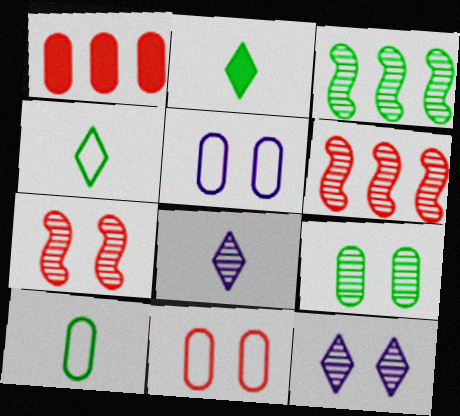[[2, 5, 6], 
[6, 8, 9], 
[7, 9, 12]]